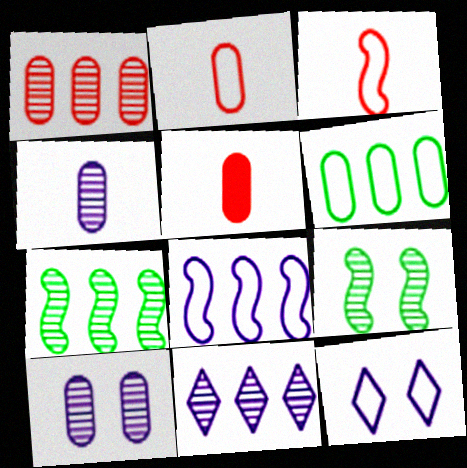[[1, 7, 11], 
[3, 6, 12], 
[5, 6, 10], 
[5, 7, 12]]